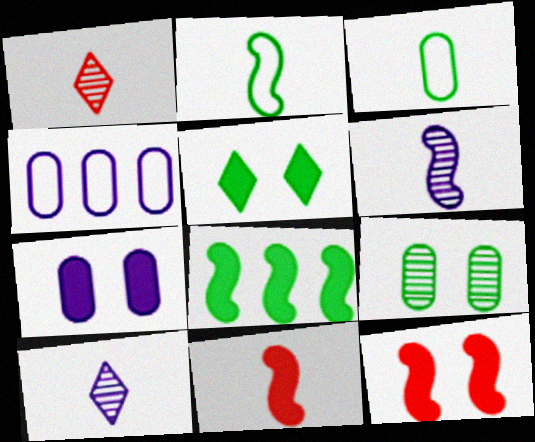[[2, 6, 11], 
[3, 10, 11], 
[5, 7, 12]]